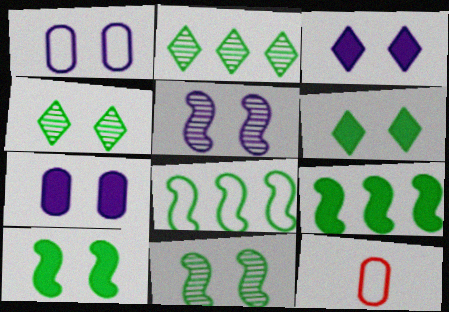[[1, 3, 5]]